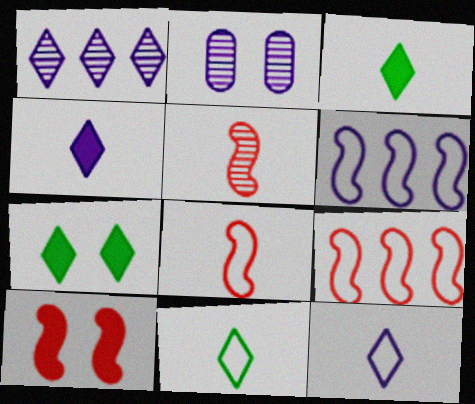[[2, 3, 9], 
[2, 4, 6], 
[5, 9, 10]]